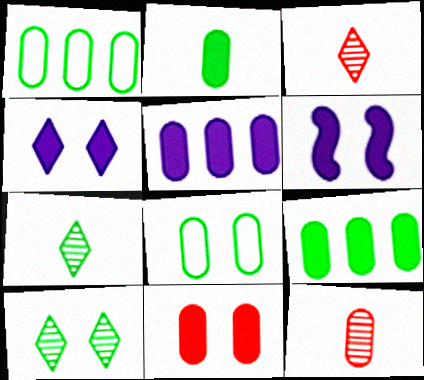[[1, 3, 6], 
[2, 5, 11], 
[5, 8, 12]]